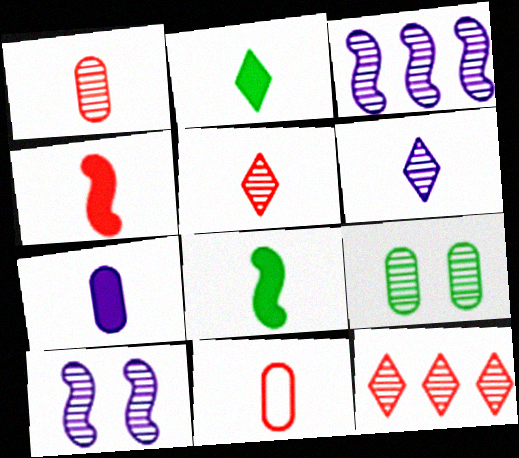[[2, 4, 7], 
[3, 5, 9], 
[4, 5, 11], 
[6, 8, 11]]